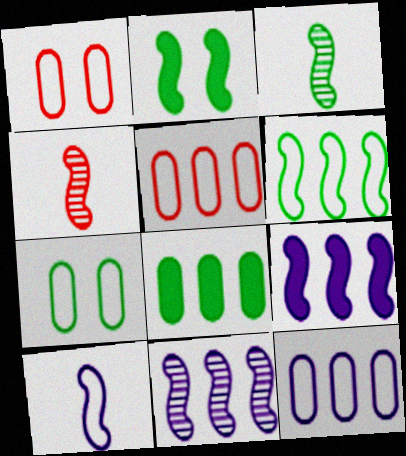[[2, 3, 6]]